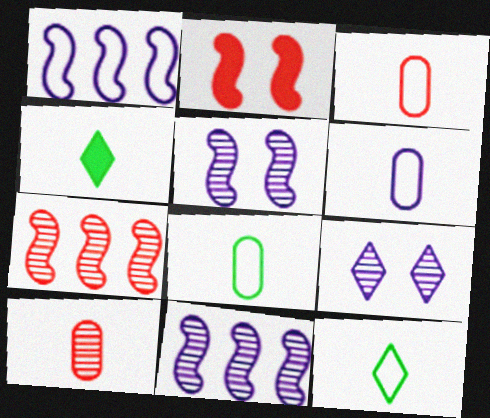[[3, 6, 8]]